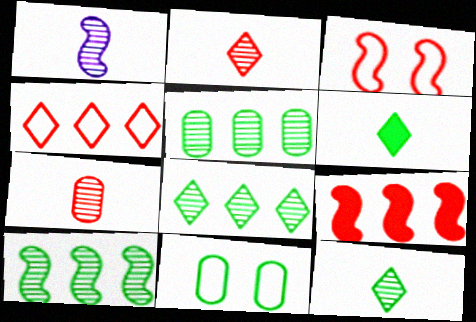[[1, 7, 12], 
[5, 8, 10], 
[6, 10, 11]]